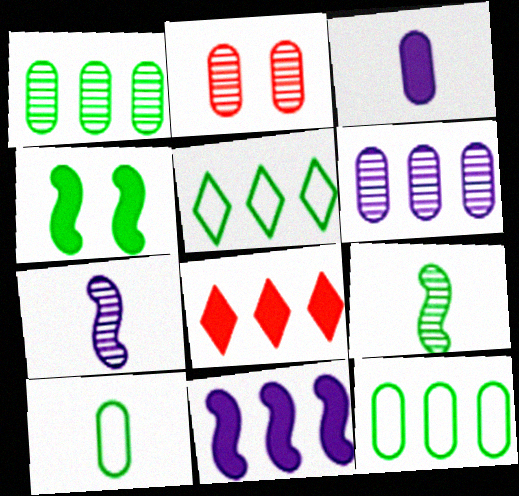[[2, 3, 12], 
[3, 4, 8]]